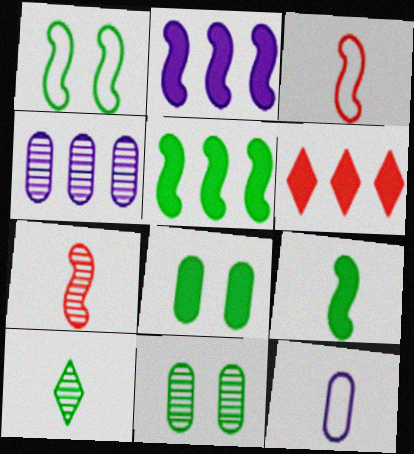[[1, 2, 7]]